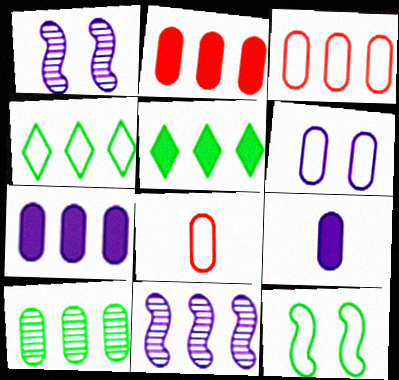[[1, 5, 8], 
[2, 4, 11], 
[3, 5, 11], 
[3, 7, 10]]